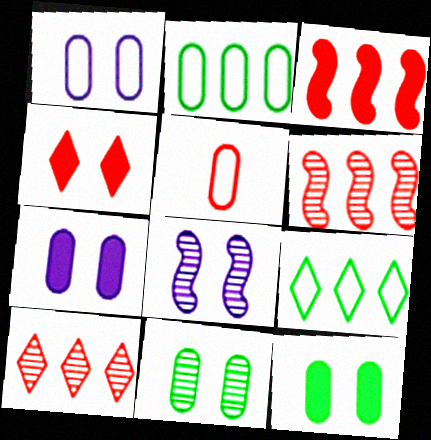[[1, 2, 5], 
[4, 5, 6]]